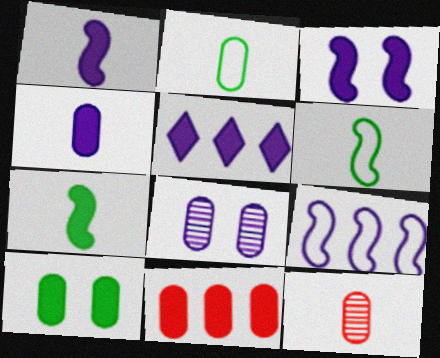[[2, 4, 12], 
[2, 8, 11], 
[3, 4, 5], 
[4, 10, 11]]